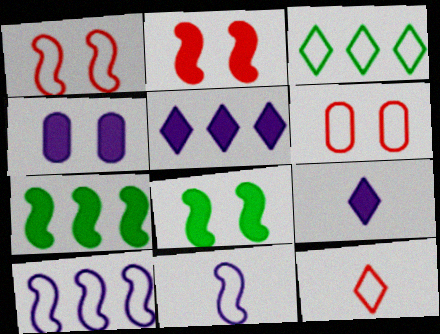[[3, 6, 11]]